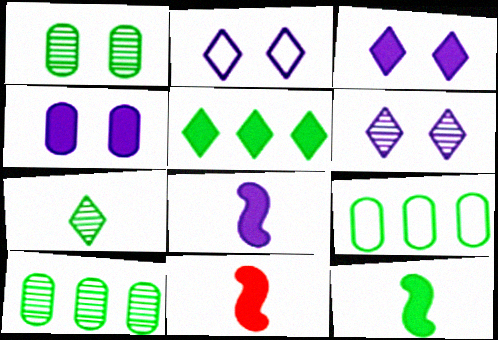[[2, 3, 6], 
[2, 10, 11], 
[4, 5, 11], 
[6, 9, 11], 
[8, 11, 12]]